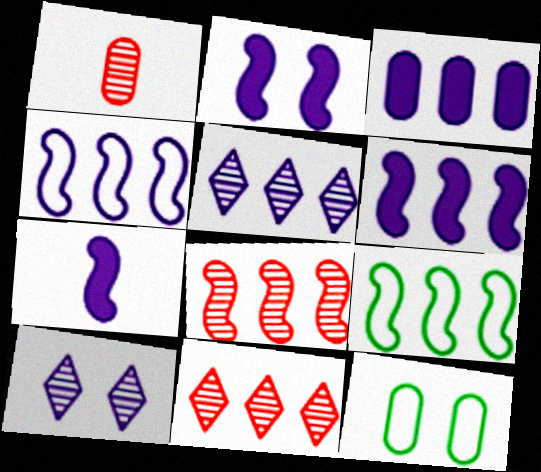[[1, 3, 12], 
[2, 6, 7], 
[3, 4, 5], 
[3, 9, 11], 
[6, 8, 9], 
[7, 11, 12]]